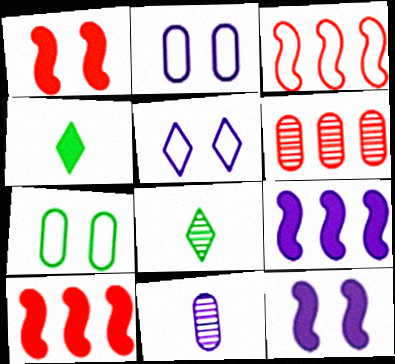[[2, 8, 10], 
[5, 9, 11]]